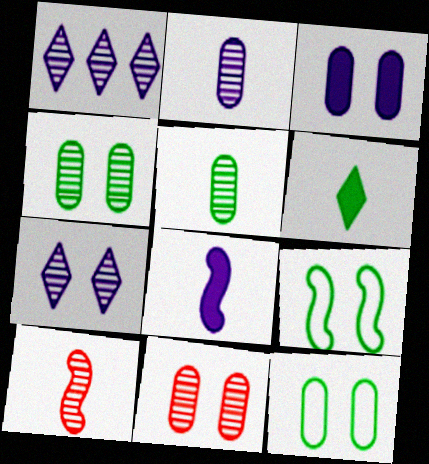[[1, 4, 10], 
[3, 11, 12]]